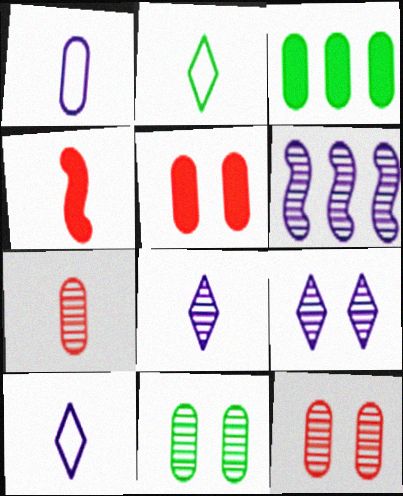[[1, 3, 12], 
[2, 5, 6]]